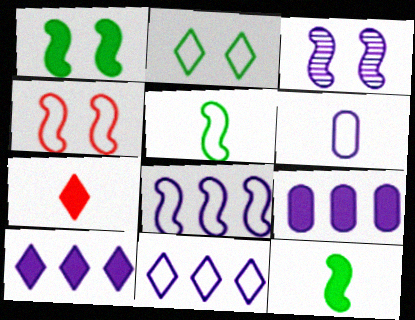[[1, 3, 4], 
[1, 7, 9], 
[3, 6, 10], 
[4, 5, 8]]